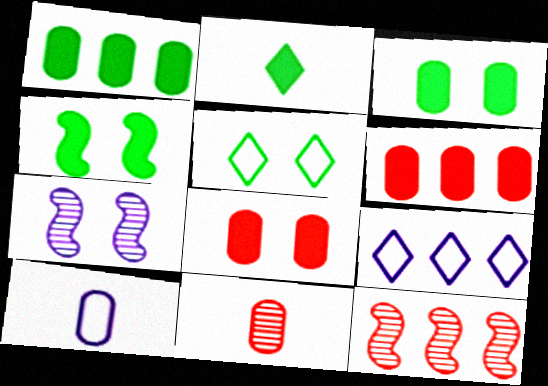[[1, 2, 4], 
[1, 9, 12], 
[4, 9, 11], 
[5, 7, 8]]